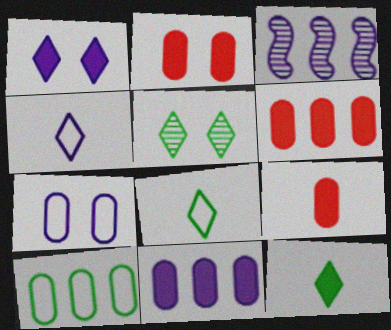[[2, 3, 8], 
[2, 6, 9]]